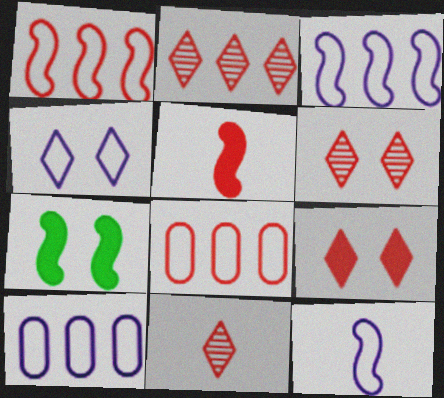[[2, 6, 11], 
[4, 10, 12], 
[5, 6, 8], 
[7, 10, 11]]